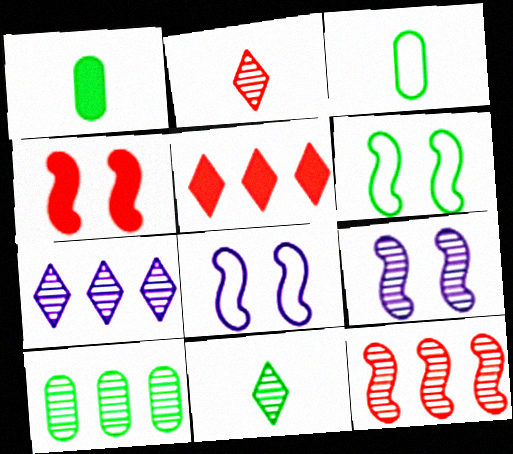[[2, 9, 10], 
[3, 4, 7], 
[3, 5, 9], 
[4, 6, 9], 
[7, 10, 12]]